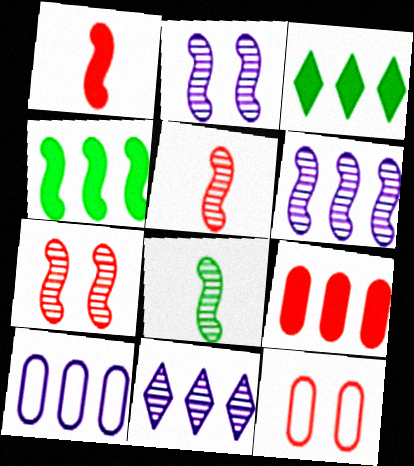[[6, 7, 8]]